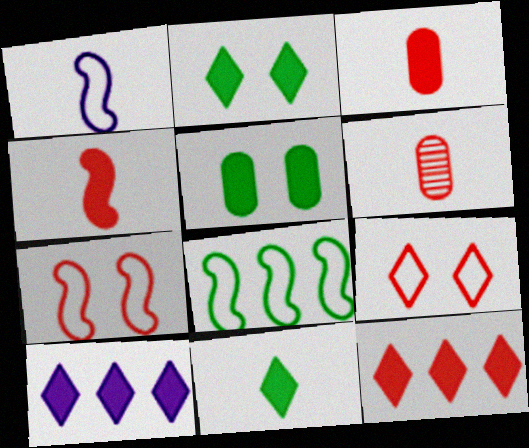[[1, 6, 11], 
[1, 7, 8], 
[4, 5, 10], 
[6, 7, 12]]